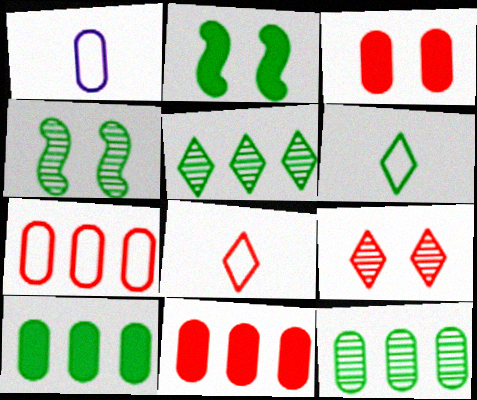[[1, 3, 12], 
[2, 6, 12], 
[4, 6, 10]]